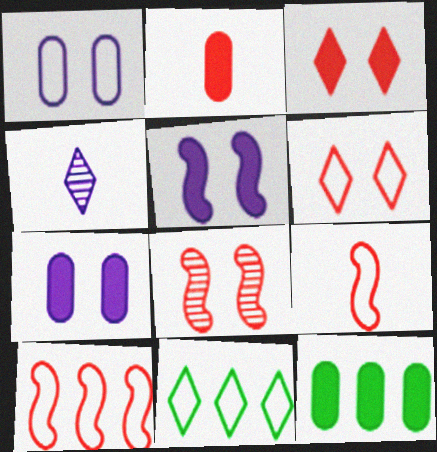[[1, 9, 11], 
[2, 7, 12], 
[3, 4, 11]]